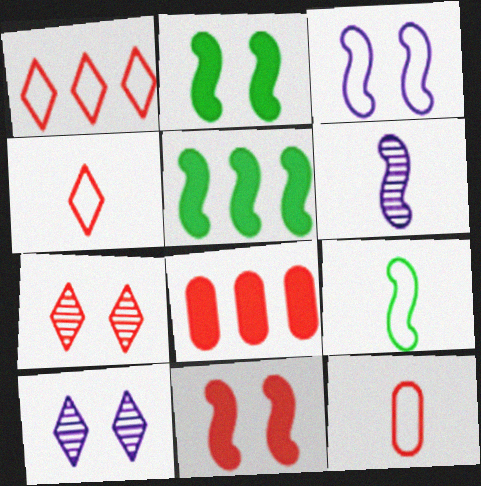[[5, 10, 12], 
[8, 9, 10]]